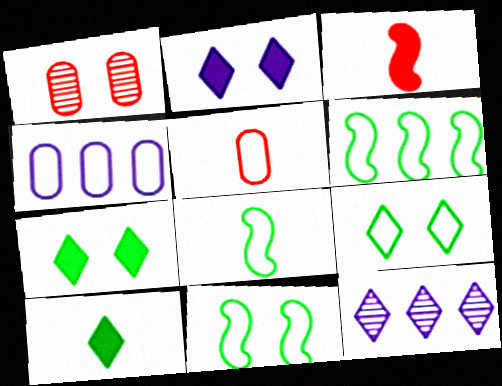[[1, 2, 11], 
[6, 8, 11]]